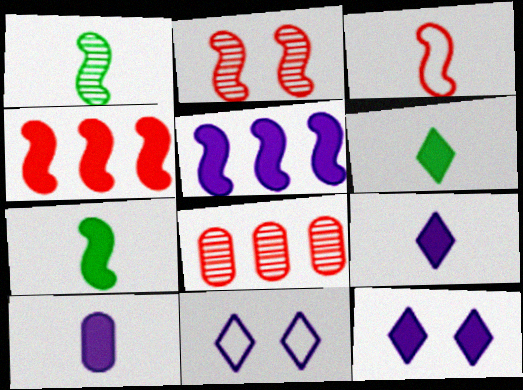[[2, 3, 4], 
[5, 10, 12], 
[7, 8, 11]]